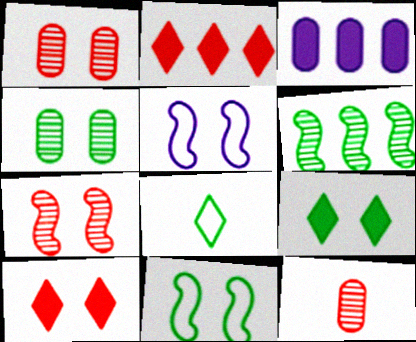[[1, 5, 9], 
[3, 7, 8], 
[4, 5, 10], 
[4, 9, 11]]